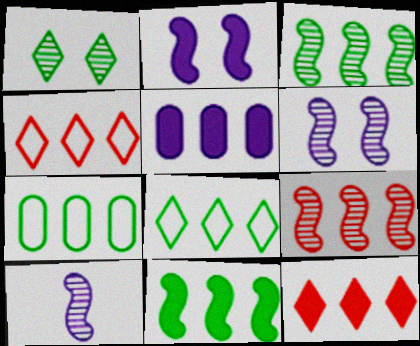[[3, 4, 5], 
[5, 8, 9], 
[5, 11, 12]]